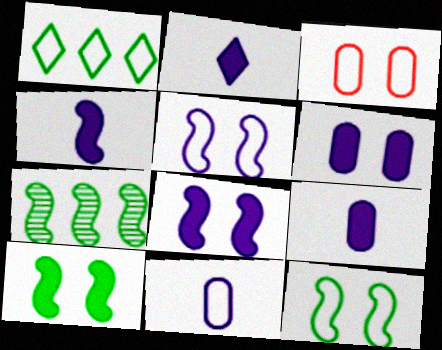[[2, 3, 7], 
[2, 4, 9]]